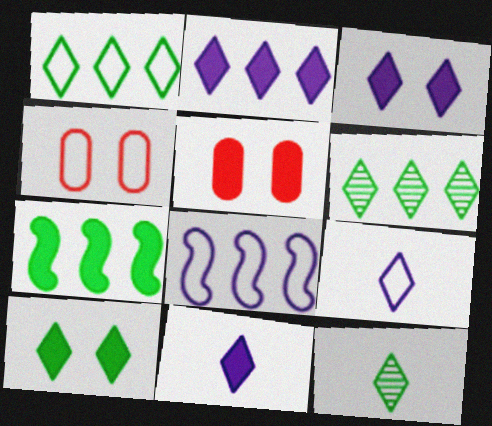[[1, 10, 12], 
[2, 3, 11], 
[5, 7, 11], 
[5, 8, 12]]